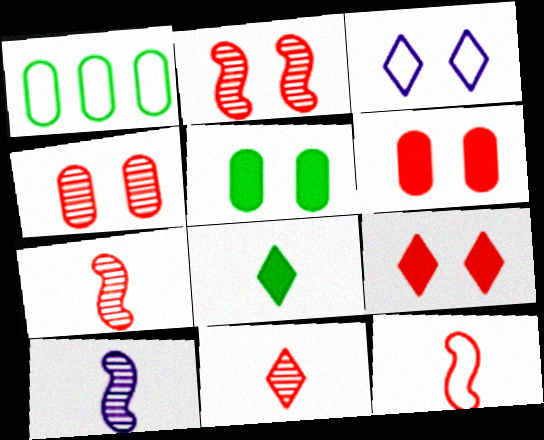[[1, 3, 12], 
[1, 9, 10], 
[2, 3, 5]]